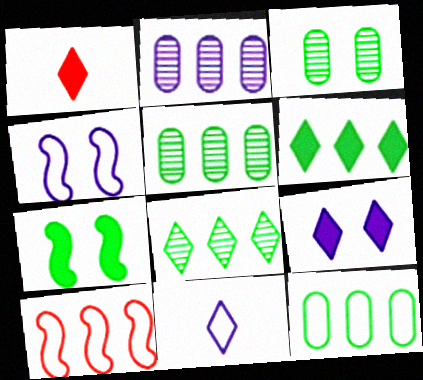[[1, 4, 5], 
[1, 6, 9], 
[2, 6, 10]]